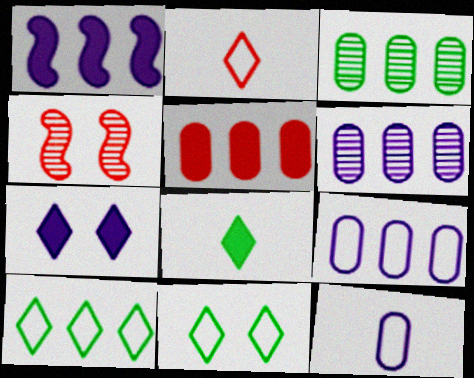[[2, 4, 5], 
[3, 5, 9], 
[4, 8, 9]]